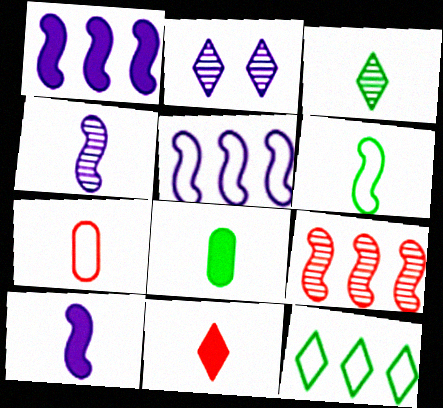[[2, 11, 12], 
[3, 6, 8], 
[3, 7, 10], 
[8, 10, 11]]